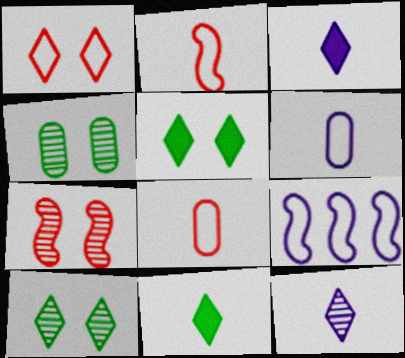[]